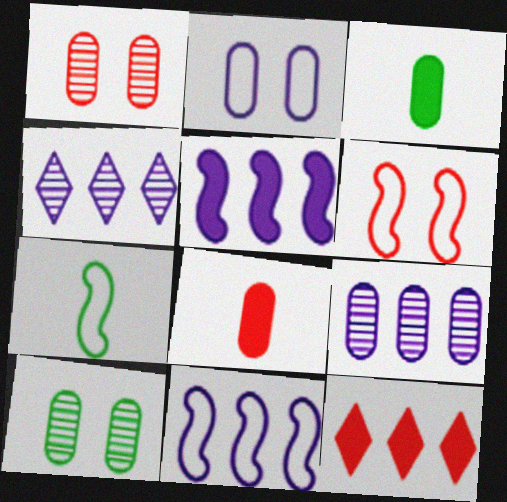[[3, 4, 6], 
[6, 7, 11]]